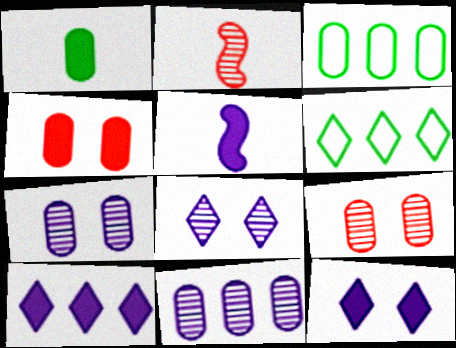[[2, 3, 12], 
[5, 6, 9]]